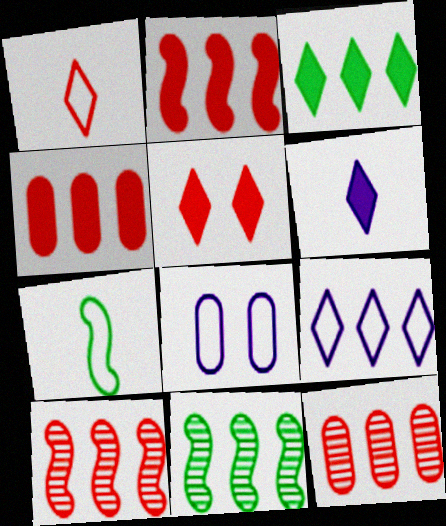[[3, 5, 6], 
[4, 9, 11]]